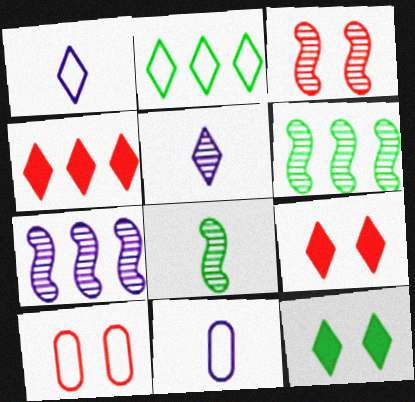[[2, 5, 9], 
[3, 7, 8], 
[3, 9, 10], 
[6, 9, 11]]